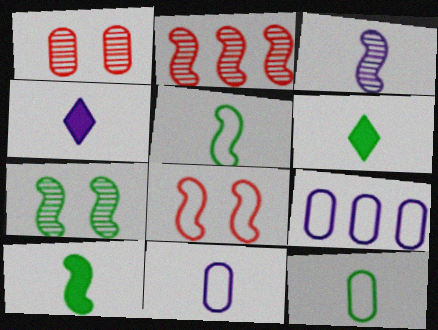[[2, 3, 7], 
[3, 4, 11]]